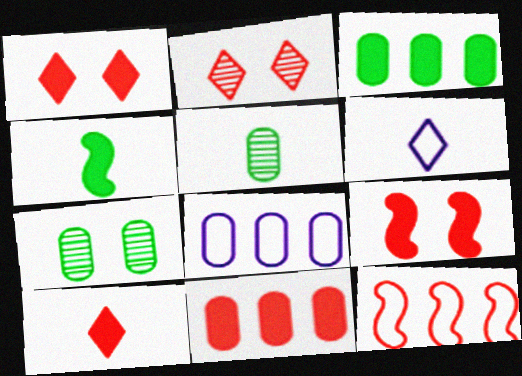[[2, 4, 8], 
[9, 10, 11]]